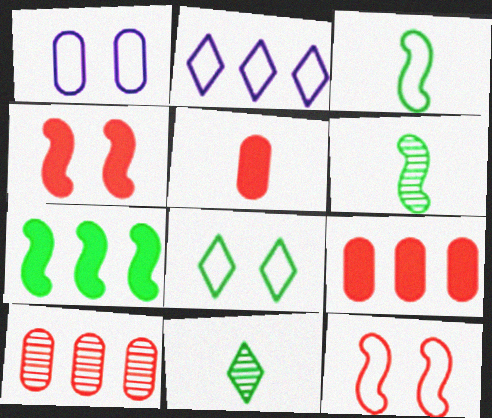[[1, 8, 12], 
[2, 7, 10]]